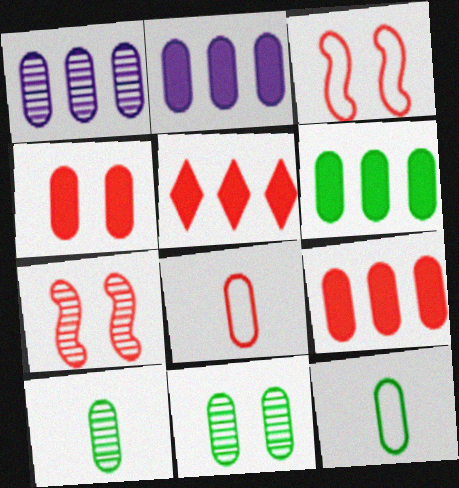[[1, 4, 12], 
[2, 6, 9], 
[2, 8, 11], 
[5, 7, 8], 
[6, 11, 12]]